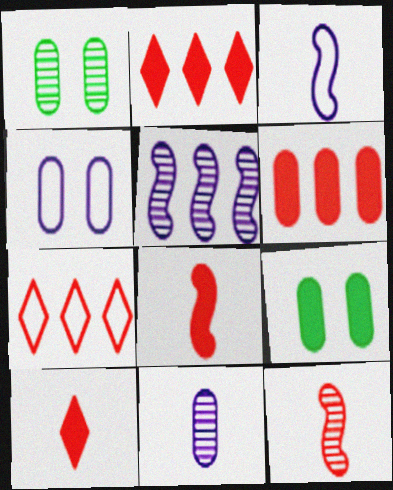[[1, 2, 3]]